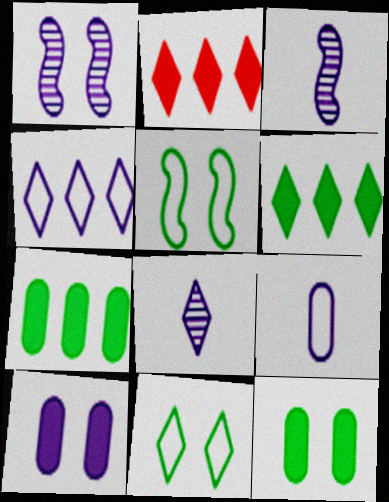[[2, 8, 11], 
[3, 4, 10]]